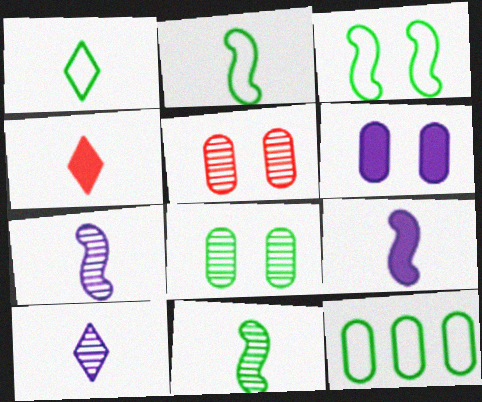[[1, 3, 12], 
[1, 4, 10]]